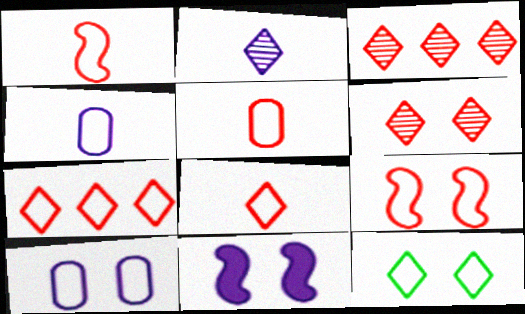[[1, 5, 8], 
[5, 7, 9], 
[9, 10, 12]]